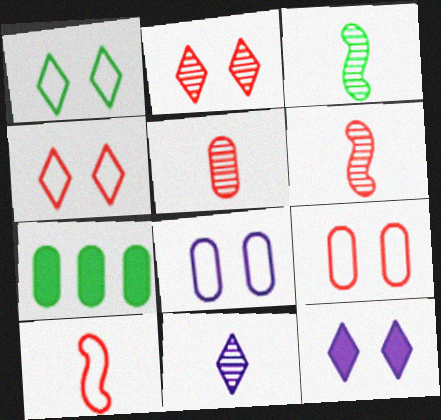[[1, 2, 12], 
[1, 3, 7], 
[3, 5, 11], 
[5, 7, 8]]